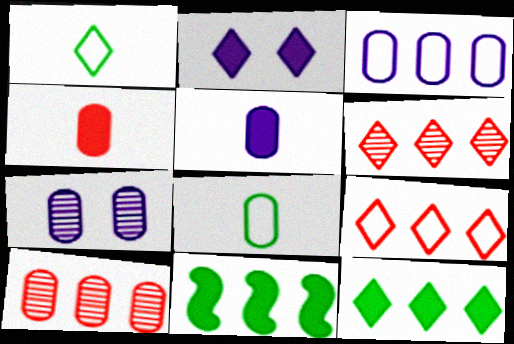[[1, 2, 6], 
[2, 4, 11], 
[3, 5, 7], 
[3, 6, 11]]